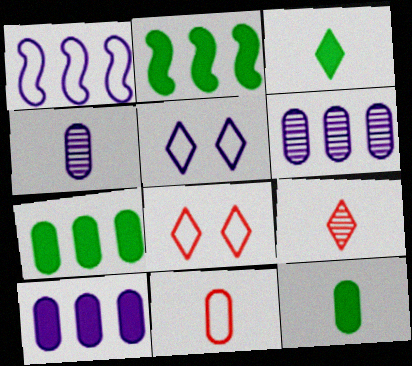[[2, 4, 8], 
[4, 11, 12]]